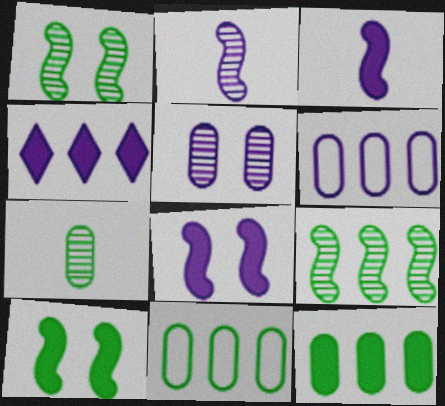[]